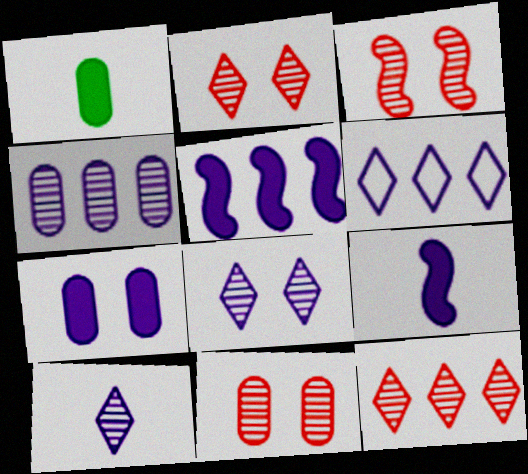[[1, 3, 6], 
[2, 3, 11], 
[4, 5, 6]]